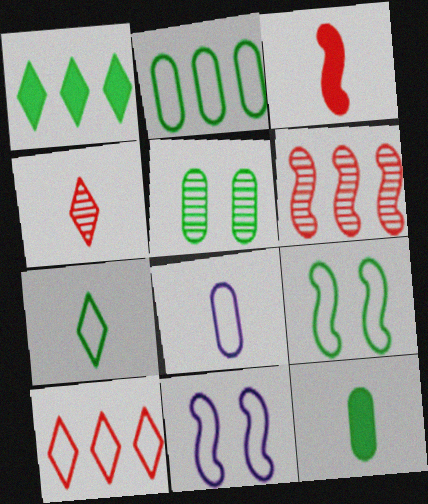[[2, 5, 12], 
[2, 7, 9], 
[8, 9, 10]]